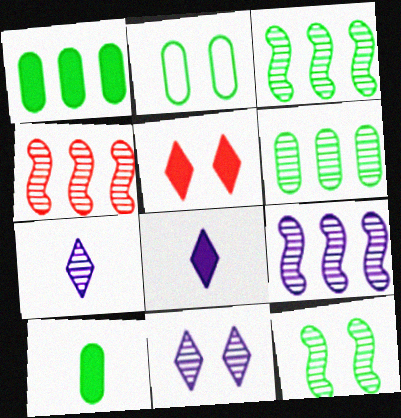[[2, 4, 8], 
[2, 6, 10], 
[3, 4, 9]]